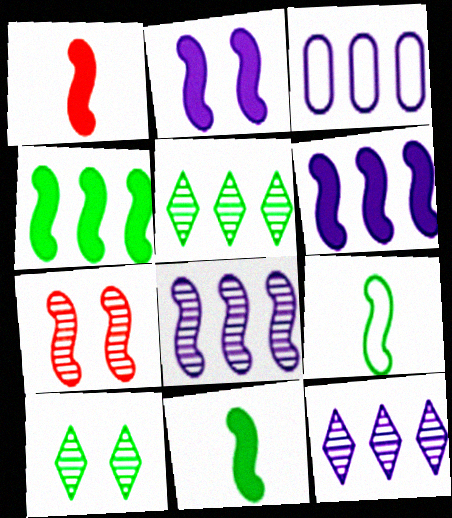[[1, 2, 4], 
[1, 3, 10], 
[3, 6, 12], 
[6, 7, 9]]